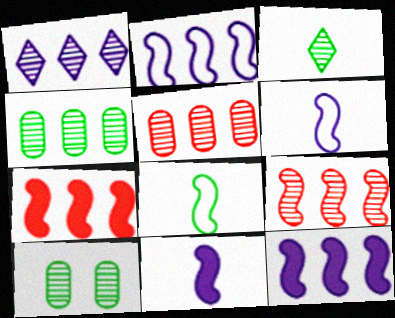[[1, 4, 9]]